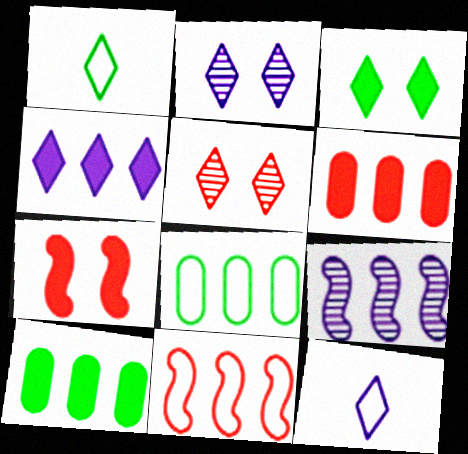[[1, 4, 5], 
[2, 4, 12]]